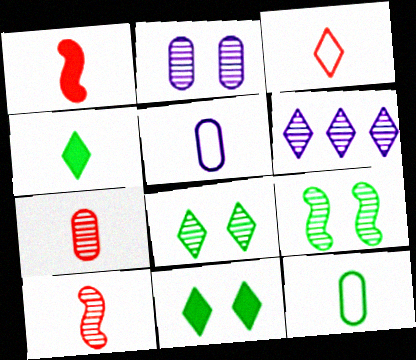[[1, 3, 7], 
[3, 6, 11], 
[4, 5, 10], 
[6, 7, 9]]